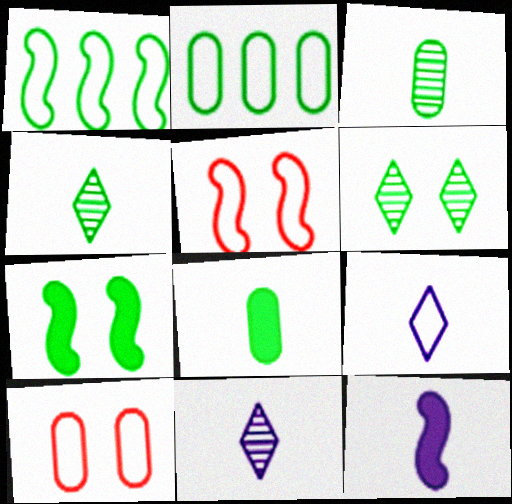[[1, 6, 8], 
[1, 9, 10], 
[2, 4, 7], 
[2, 5, 9]]